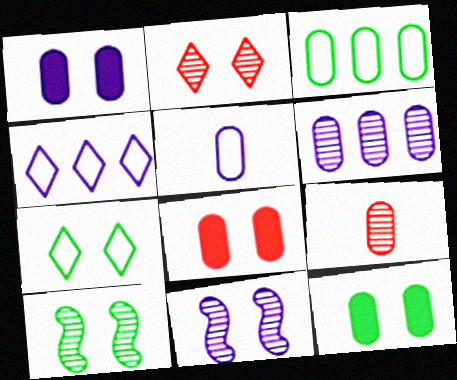[[1, 3, 9], 
[1, 5, 6], 
[1, 8, 12], 
[7, 8, 11], 
[7, 10, 12]]